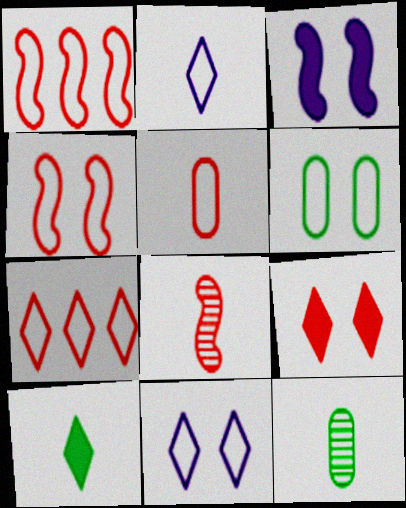[[1, 2, 6], 
[3, 7, 12], 
[4, 5, 7], 
[4, 6, 11]]